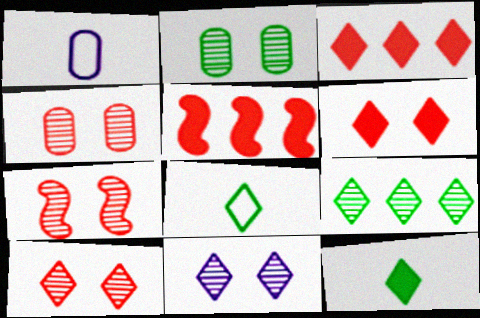[[2, 7, 11], 
[3, 8, 11], 
[4, 7, 10]]